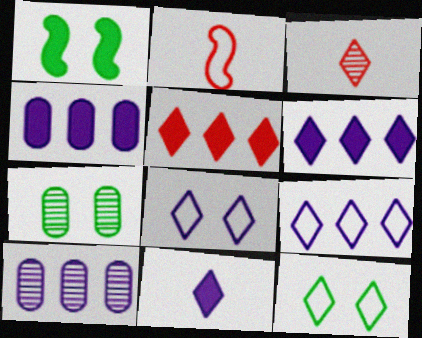[[1, 7, 12], 
[2, 6, 7], 
[3, 6, 12]]